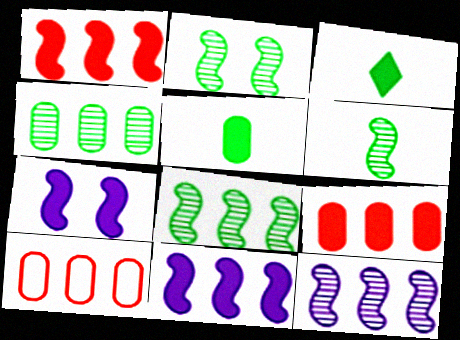[[2, 6, 8], 
[3, 7, 9]]